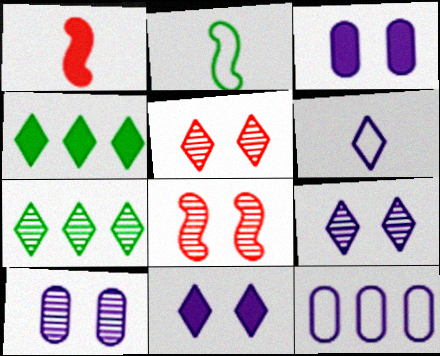[[1, 3, 4], 
[4, 5, 6]]